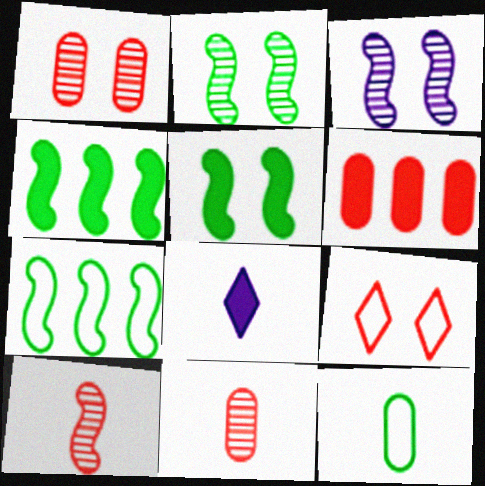[[1, 7, 8], 
[5, 6, 8], 
[6, 9, 10], 
[8, 10, 12]]